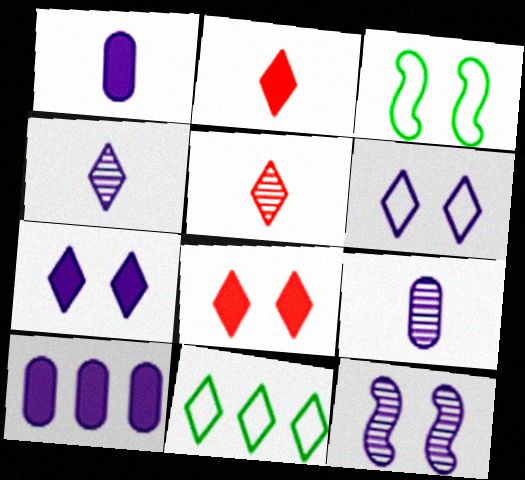[[3, 5, 10], 
[4, 8, 11], 
[5, 7, 11]]